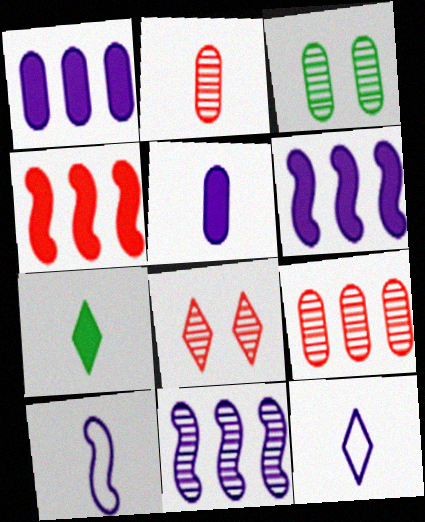[[2, 7, 10], 
[3, 4, 12]]